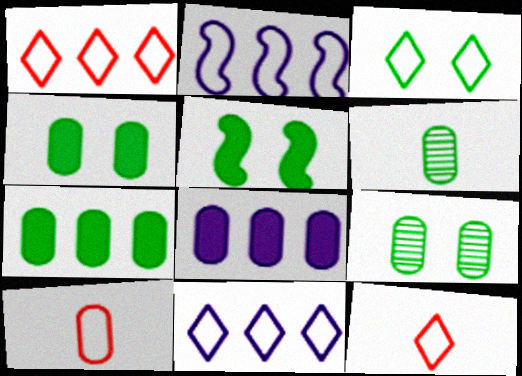[[2, 3, 10], 
[3, 5, 9], 
[3, 11, 12], 
[8, 9, 10]]